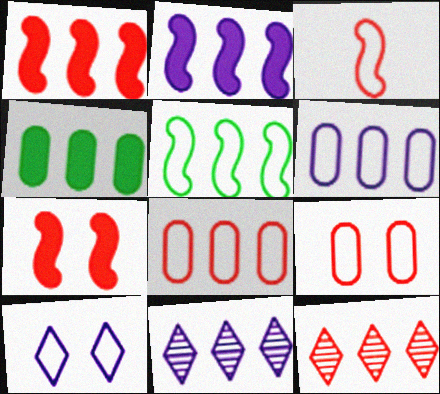[[1, 8, 12], 
[2, 6, 11]]